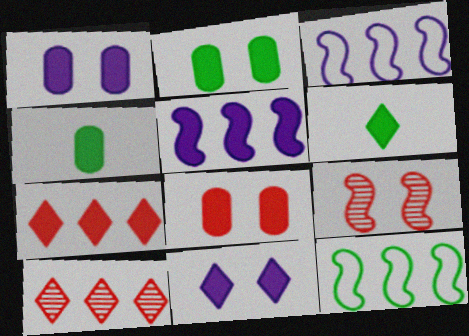[[1, 2, 8], 
[5, 6, 8], 
[6, 7, 11]]